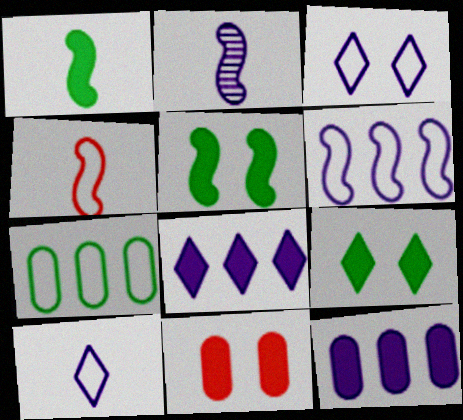[[1, 2, 4], 
[1, 8, 11], 
[2, 3, 12], 
[3, 4, 7]]